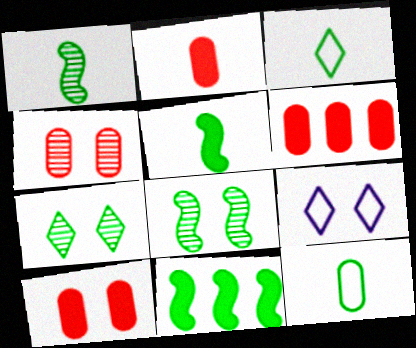[[1, 6, 9], 
[2, 6, 10], 
[7, 11, 12], 
[8, 9, 10]]